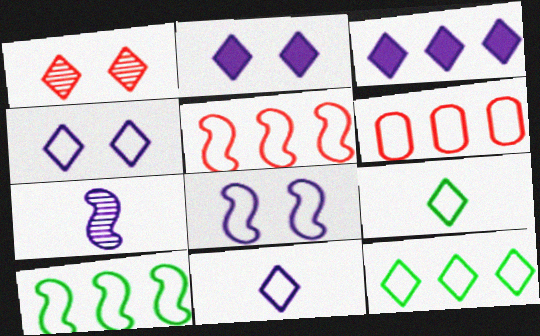[[1, 3, 9], 
[6, 8, 9]]